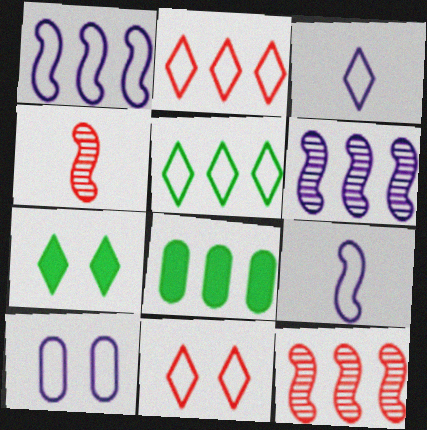[[1, 3, 10], 
[2, 6, 8], 
[3, 5, 11]]